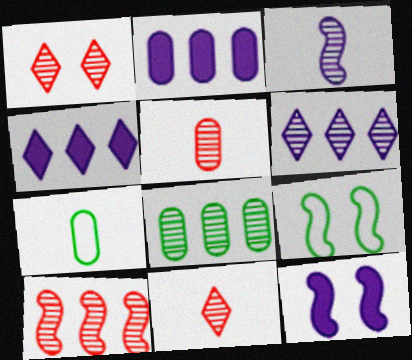[[1, 3, 8], 
[1, 5, 10], 
[2, 9, 11], 
[4, 5, 9], 
[6, 8, 10]]